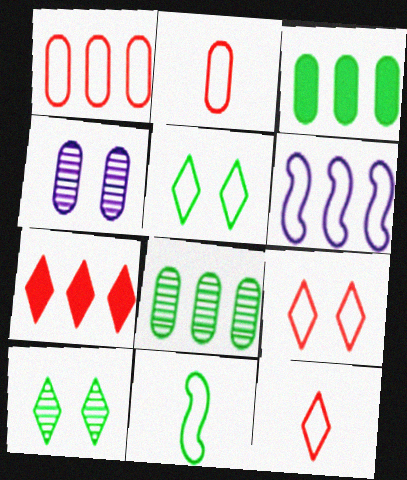[[2, 3, 4], 
[2, 5, 6], 
[3, 10, 11], 
[4, 7, 11], 
[6, 7, 8]]